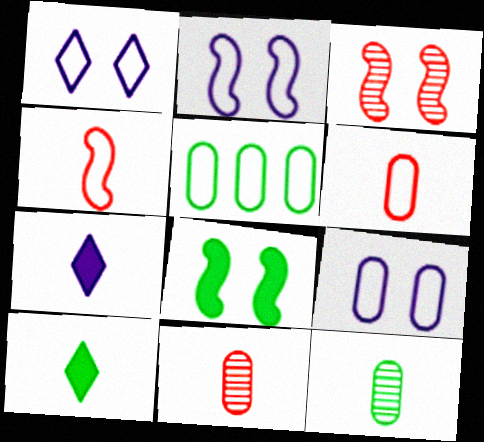[[1, 2, 9], 
[1, 4, 5], 
[2, 3, 8], 
[3, 5, 7], 
[4, 7, 12], 
[5, 6, 9]]